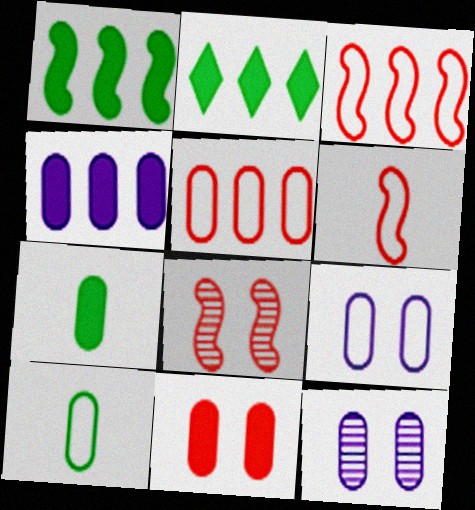[[2, 6, 12], 
[4, 7, 11], 
[5, 7, 12], 
[5, 9, 10]]